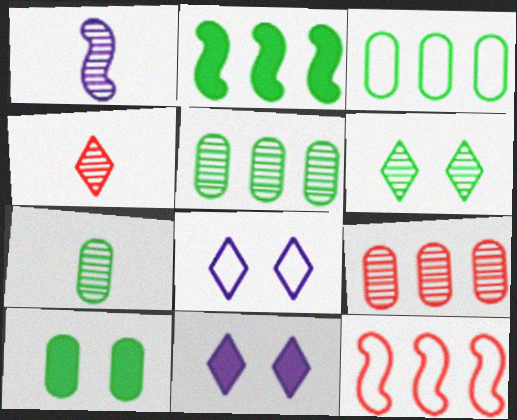[[1, 4, 7], 
[1, 6, 9], 
[3, 7, 10], 
[7, 11, 12]]